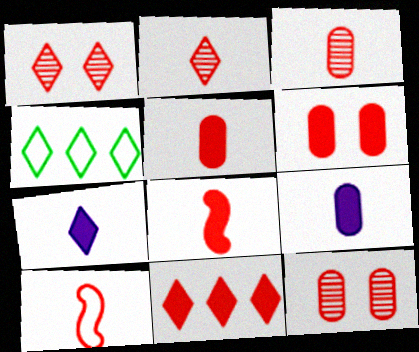[[1, 4, 7], 
[2, 5, 10], 
[6, 8, 11], 
[10, 11, 12]]